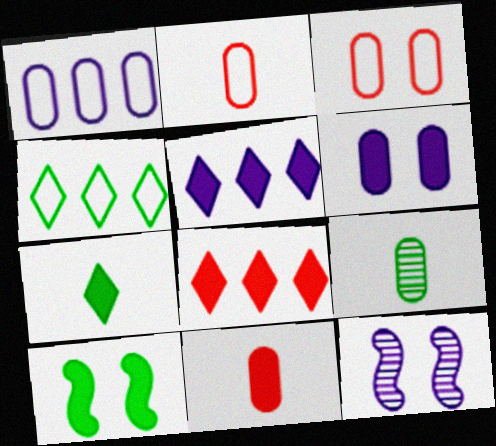[[4, 9, 10], 
[4, 11, 12], 
[5, 10, 11]]